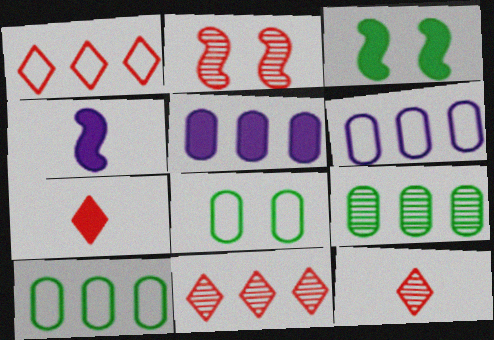[[3, 5, 7], 
[3, 6, 12], 
[4, 8, 11]]